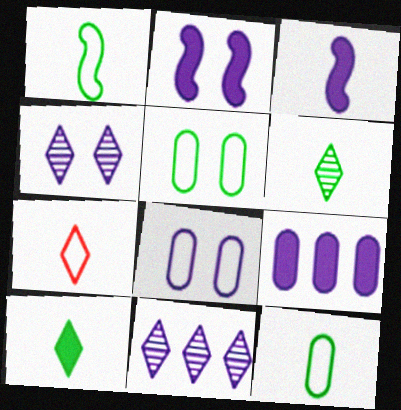[[2, 4, 8], 
[3, 8, 11]]